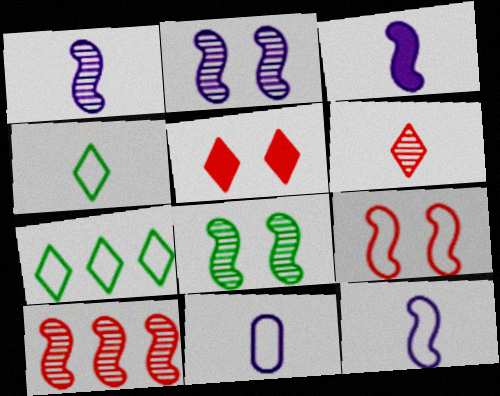[[1, 3, 12], 
[1, 8, 10], 
[7, 9, 11]]